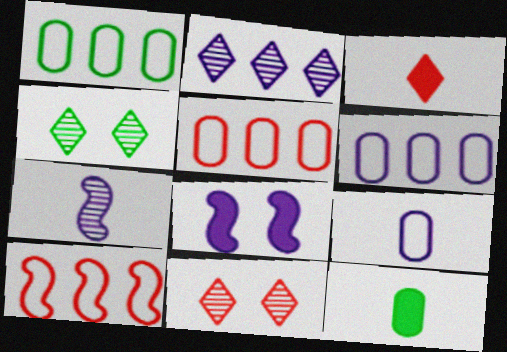[[1, 5, 6], 
[2, 8, 9]]